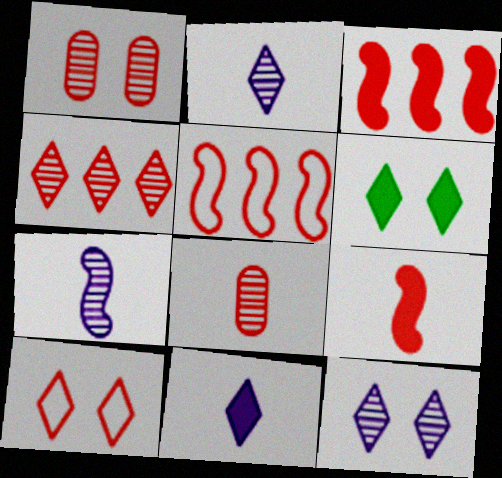[[3, 8, 10], 
[6, 10, 12]]